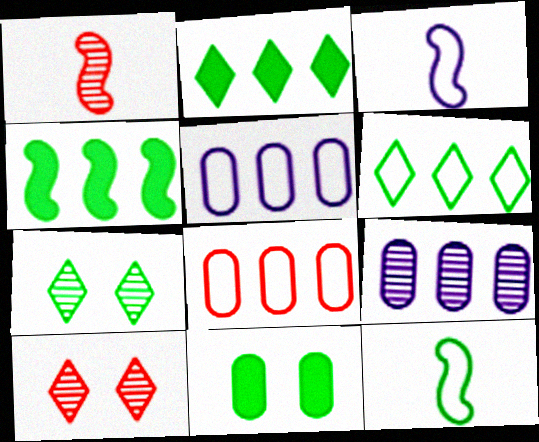[[1, 7, 9]]